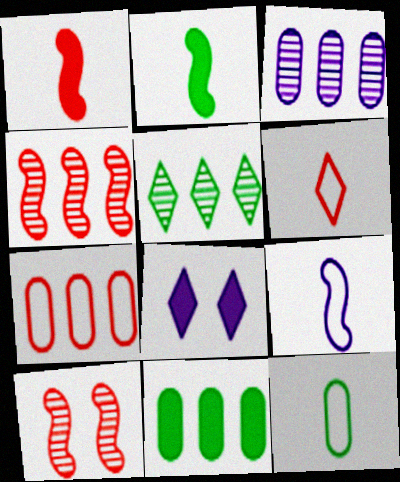[[1, 8, 11], 
[3, 4, 5], 
[3, 7, 11], 
[3, 8, 9], 
[4, 8, 12], 
[5, 6, 8], 
[6, 9, 12]]